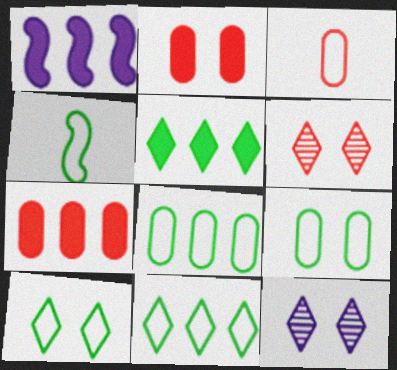[[1, 5, 7], 
[4, 7, 12], 
[4, 8, 10], 
[4, 9, 11]]